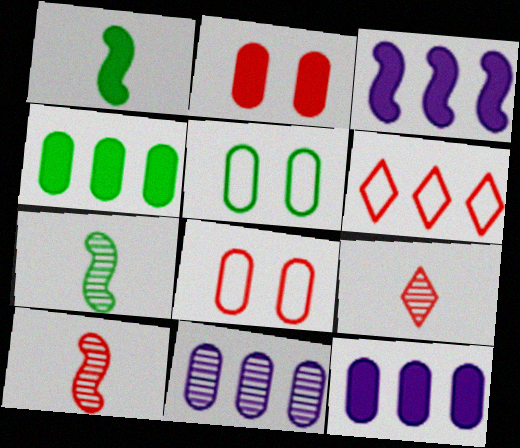[[2, 6, 10], 
[3, 5, 9]]